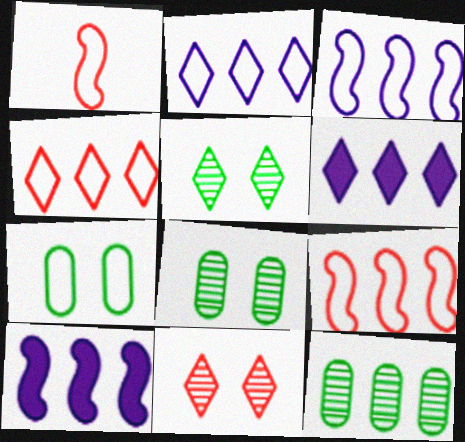[[1, 2, 7], 
[1, 6, 8], 
[4, 10, 12], 
[6, 9, 12]]